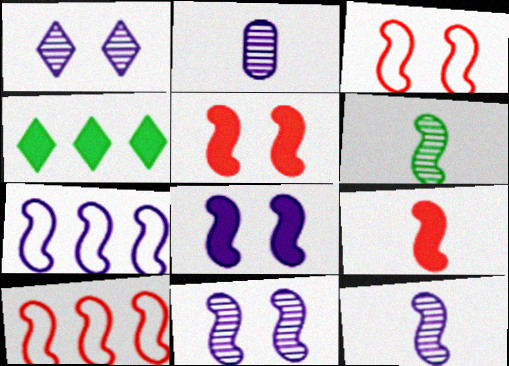[[2, 3, 4], 
[5, 6, 7], 
[6, 8, 10], 
[7, 8, 12]]